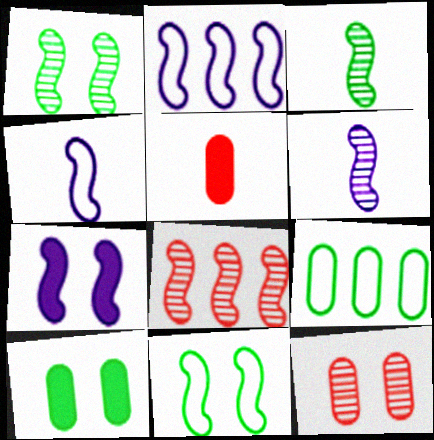[[1, 6, 8], 
[2, 6, 7]]